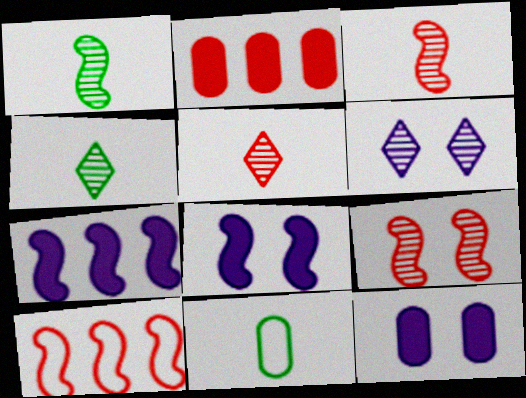[[1, 8, 10], 
[4, 10, 12]]